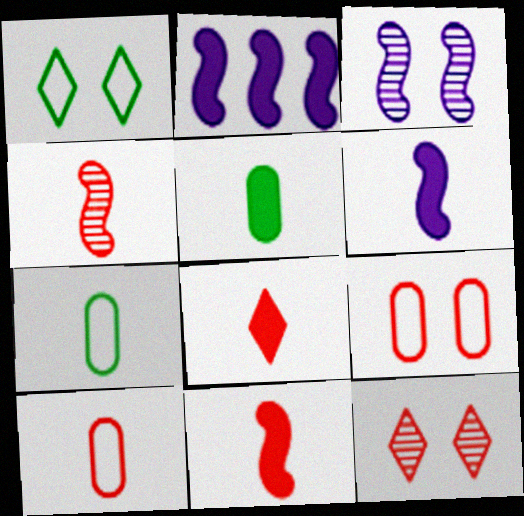[[2, 7, 12], 
[4, 8, 10], 
[5, 6, 8]]